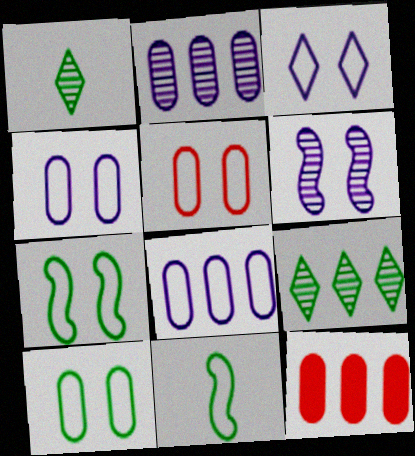[[3, 5, 7], 
[4, 5, 10]]